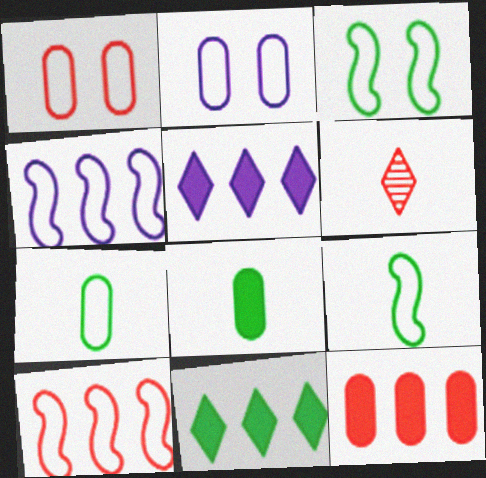[]